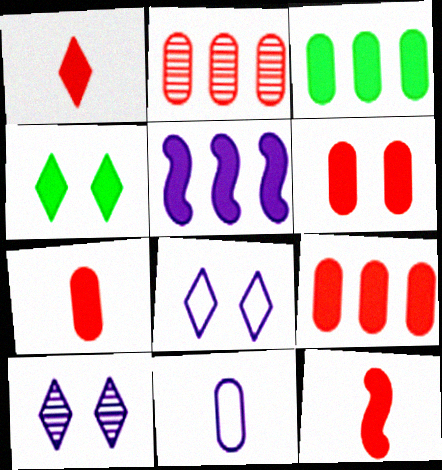[[1, 7, 12], 
[4, 5, 7], 
[5, 10, 11], 
[6, 7, 9]]